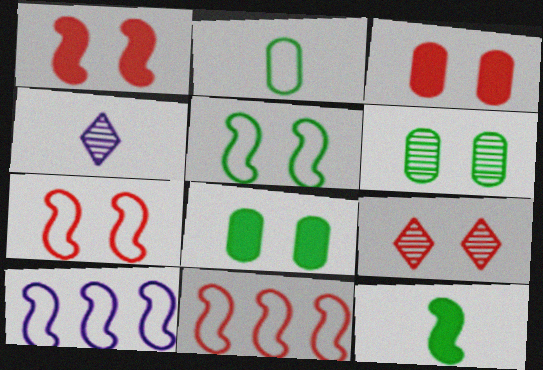[[3, 7, 9], 
[4, 8, 11]]